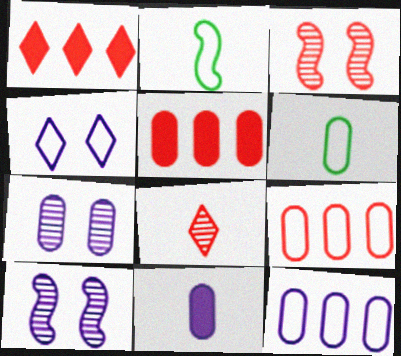[[1, 2, 7], 
[1, 6, 10], 
[2, 4, 9], 
[2, 8, 11], 
[5, 6, 7], 
[7, 11, 12]]